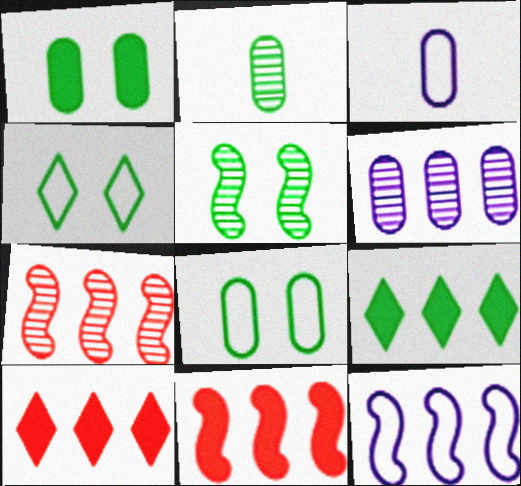[[1, 4, 5], 
[3, 5, 10]]